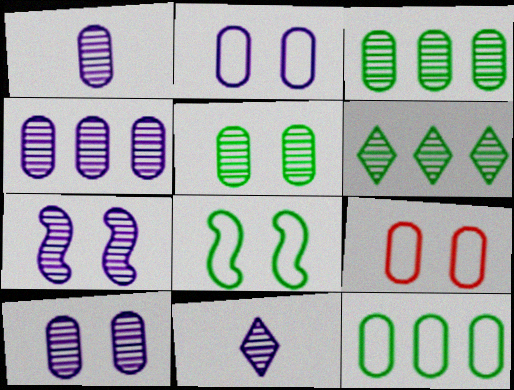[[1, 4, 10], 
[4, 7, 11]]